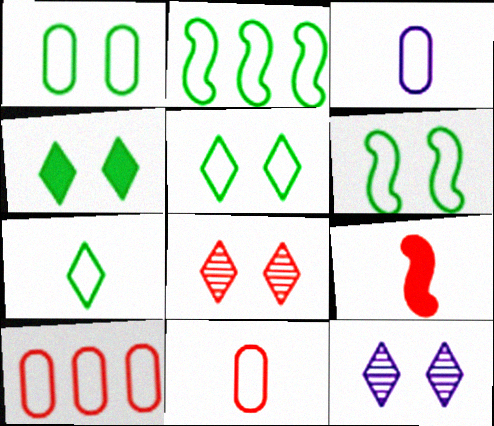[[1, 2, 7], 
[1, 3, 10], 
[1, 5, 6], 
[8, 9, 10]]